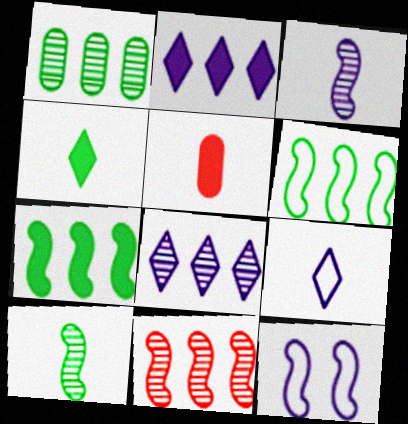[[1, 8, 11], 
[5, 9, 10]]